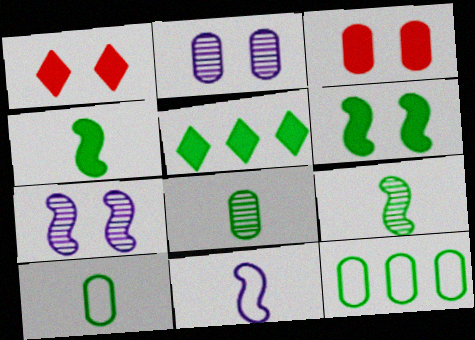[]